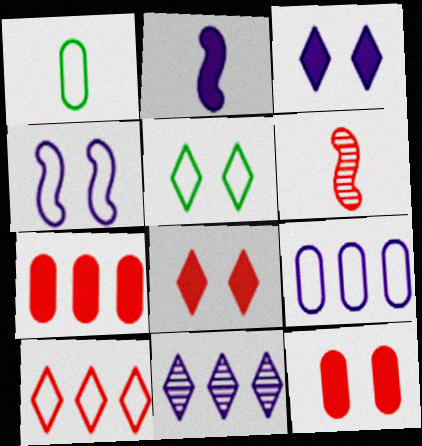[[1, 4, 10], 
[6, 10, 12]]